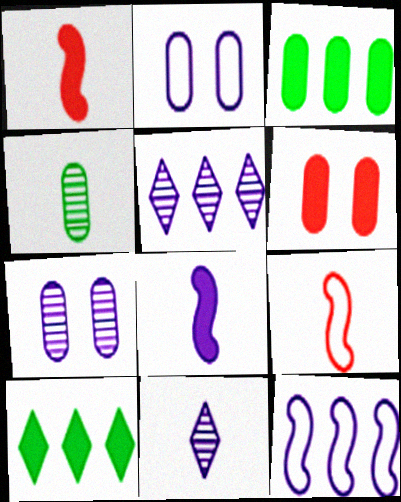[[2, 5, 8], 
[6, 8, 10], 
[7, 9, 10]]